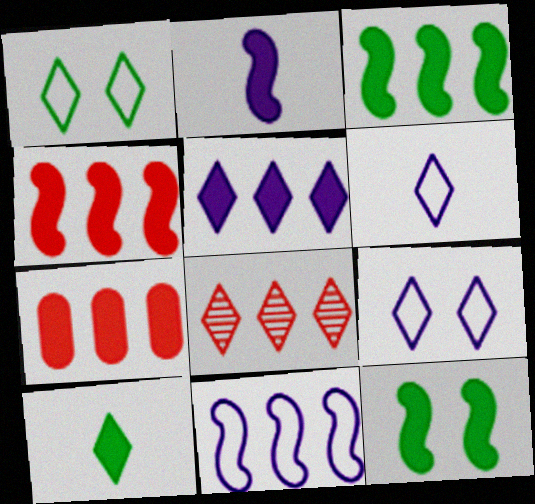[[2, 4, 12], 
[3, 5, 7], 
[8, 9, 10]]